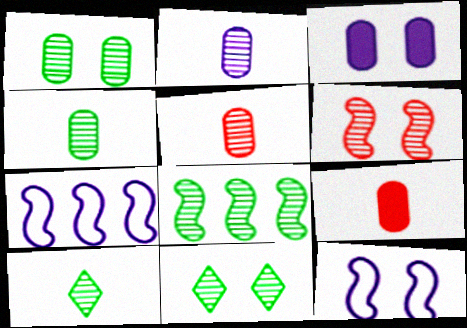[[1, 8, 10], 
[2, 4, 5], 
[4, 8, 11], 
[7, 9, 11]]